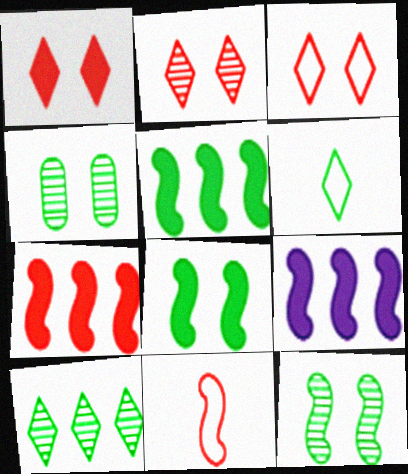[[1, 2, 3], 
[4, 5, 6], 
[5, 7, 9], 
[9, 11, 12]]